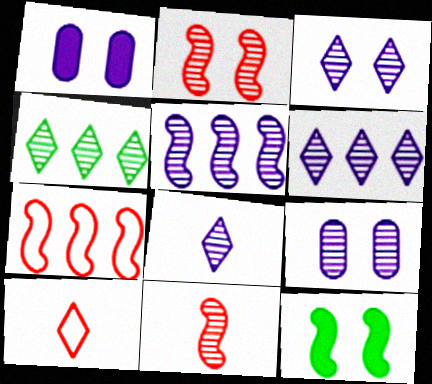[[3, 6, 8], 
[4, 9, 11], 
[5, 8, 9]]